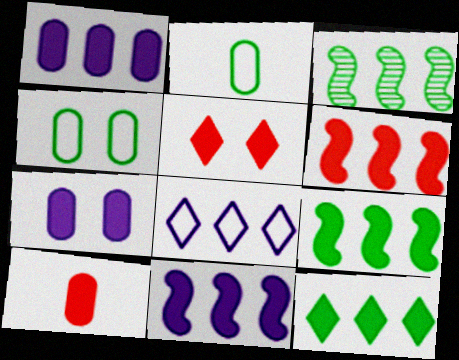[[1, 6, 12], 
[5, 6, 10], 
[6, 9, 11]]